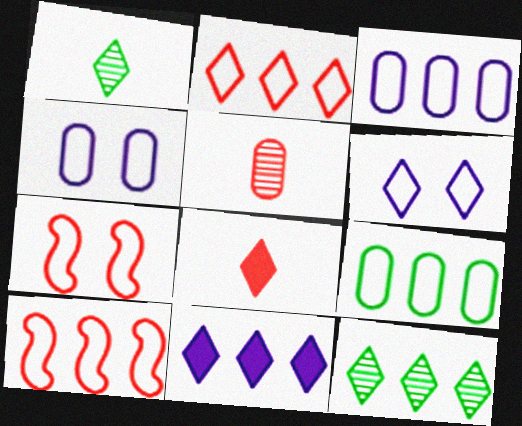[[2, 11, 12], 
[6, 8, 12]]